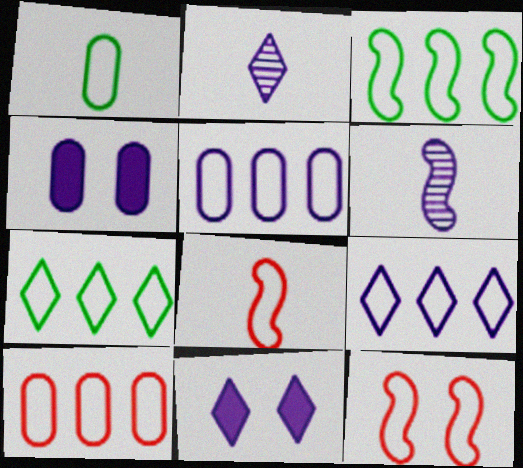[[1, 9, 12], 
[2, 9, 11], 
[3, 9, 10], 
[4, 6, 9], 
[5, 6, 11]]